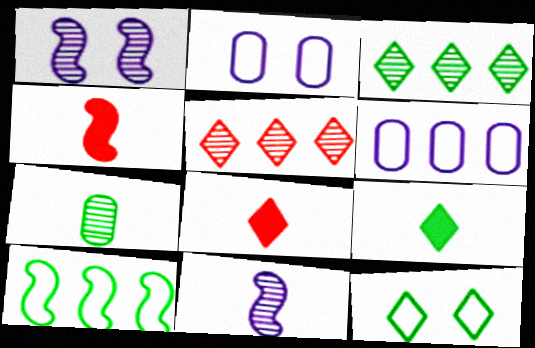[[1, 4, 10], 
[1, 5, 7], 
[2, 3, 4], 
[3, 9, 12]]